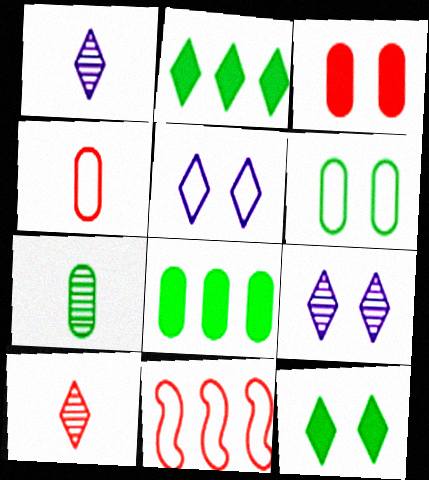[[2, 5, 10], 
[3, 10, 11], 
[6, 7, 8]]